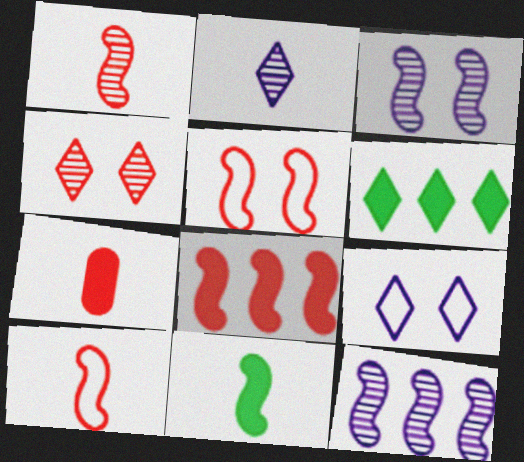[[1, 5, 8], 
[5, 11, 12]]